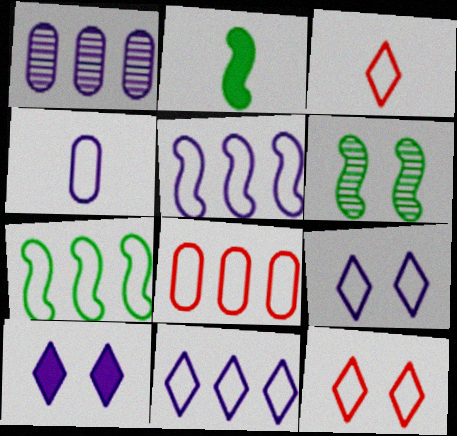[[1, 2, 12], 
[2, 6, 7], 
[4, 5, 9], 
[4, 7, 12], 
[7, 8, 11]]